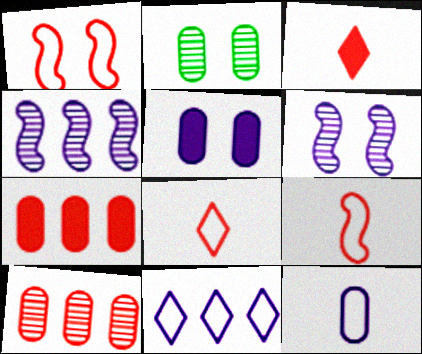[[1, 3, 10], 
[2, 7, 12]]